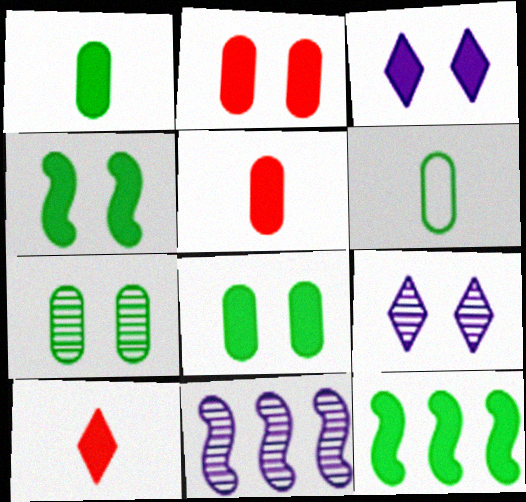[[2, 3, 4], 
[3, 5, 12]]